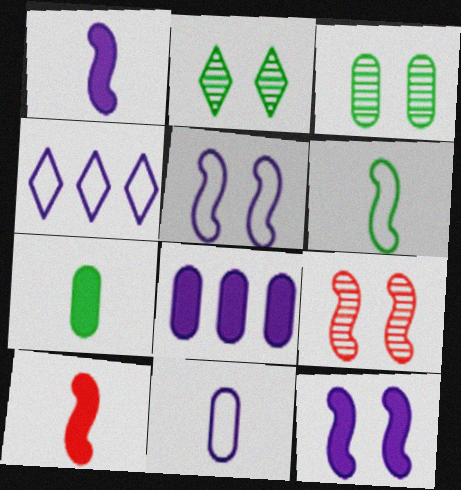[[3, 4, 10], 
[4, 5, 11], 
[4, 7, 9]]